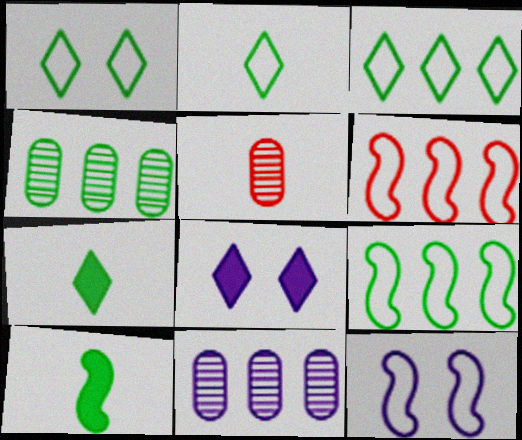[[1, 2, 3], 
[1, 4, 10], 
[5, 8, 9]]